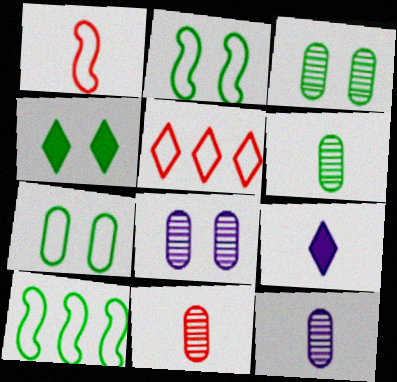[[1, 6, 9], 
[2, 3, 4], 
[4, 6, 10], 
[6, 11, 12]]